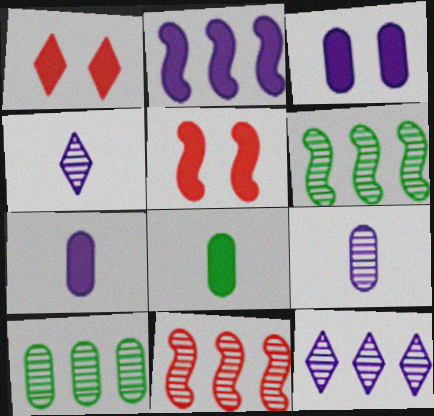[[1, 2, 8], 
[10, 11, 12]]